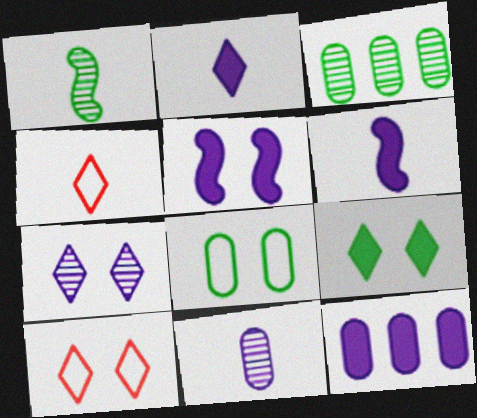[[1, 10, 12], 
[2, 5, 12], 
[3, 4, 5], 
[3, 6, 10], 
[7, 9, 10]]